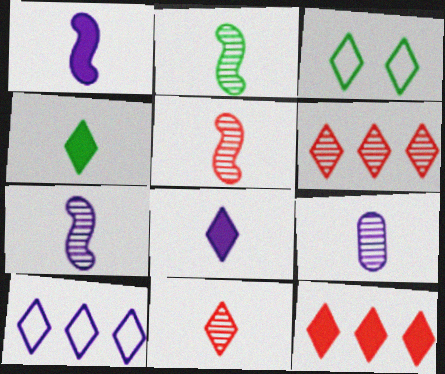[[2, 5, 7], 
[2, 9, 11], 
[3, 6, 8]]